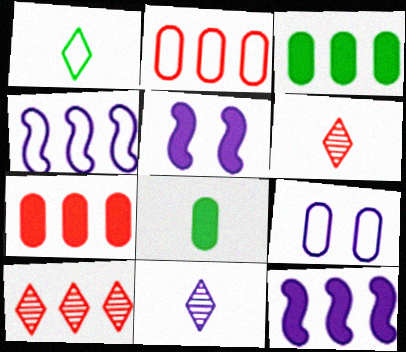[[3, 4, 10], 
[9, 11, 12]]